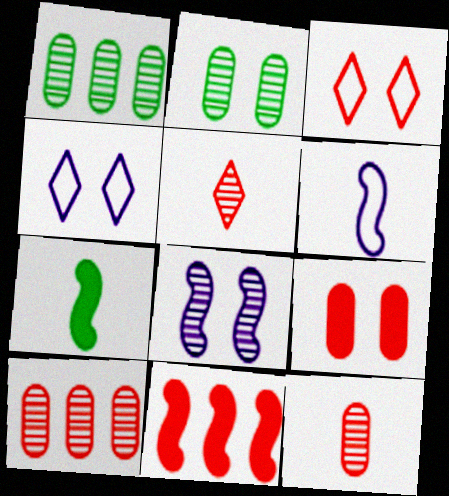[[1, 5, 8], 
[3, 11, 12], 
[4, 7, 10]]